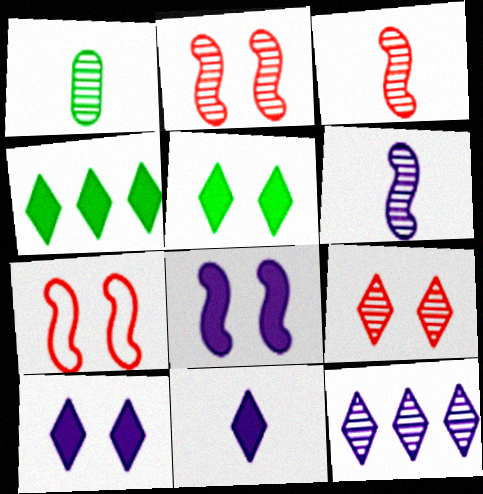[[1, 2, 12]]